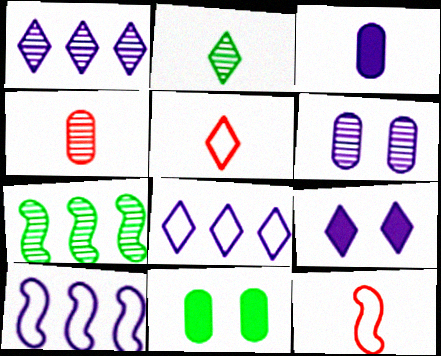[[1, 11, 12], 
[2, 3, 12]]